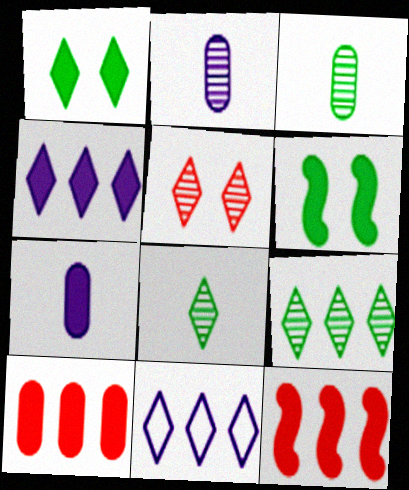[[1, 7, 12]]